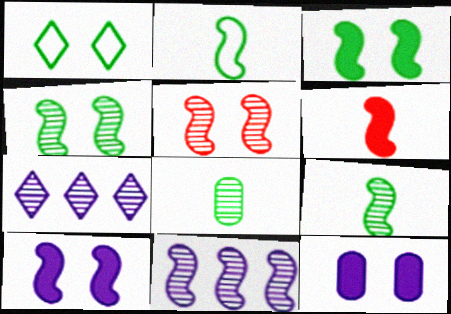[[1, 5, 12], 
[5, 7, 8], 
[5, 9, 11]]